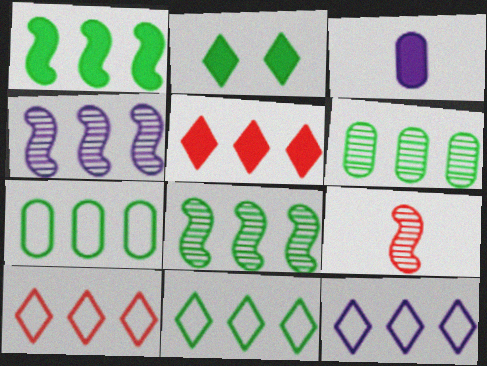[[1, 6, 11], 
[4, 5, 7], 
[10, 11, 12]]